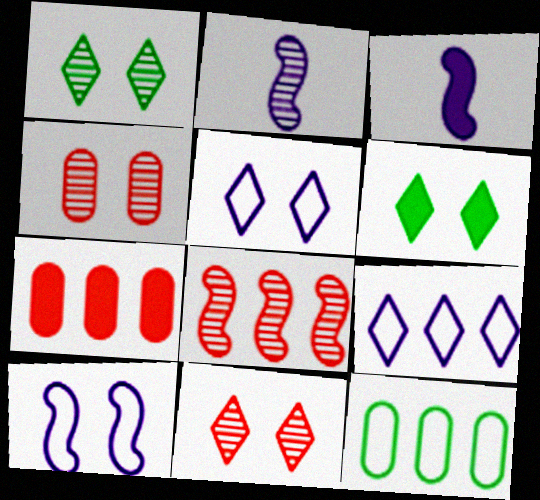[[3, 6, 7], 
[3, 11, 12], 
[4, 6, 10], 
[5, 6, 11]]